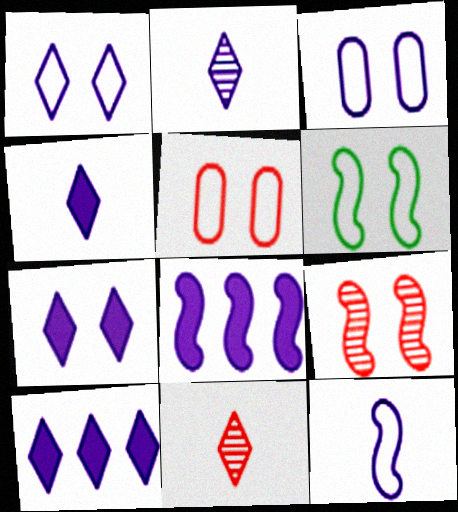[[1, 2, 10], 
[1, 5, 6], 
[2, 3, 8], 
[4, 7, 10]]